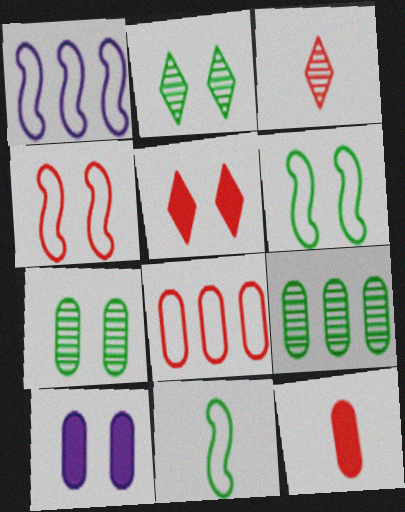[[1, 2, 12], 
[1, 4, 11], 
[2, 4, 10]]